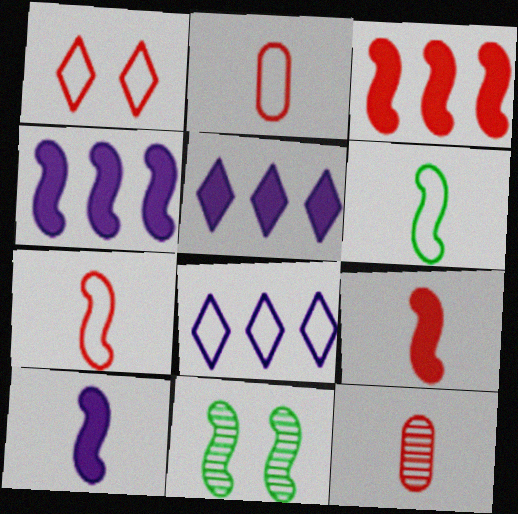[[1, 3, 12], 
[2, 5, 11], 
[4, 7, 11]]